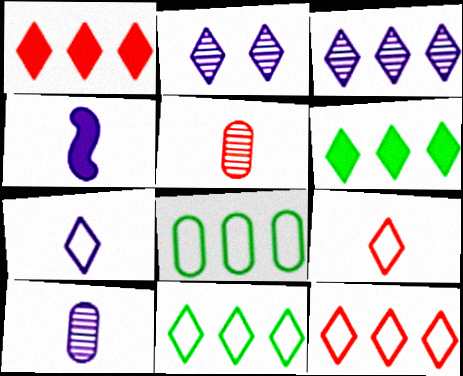[[1, 3, 11], 
[2, 6, 9], 
[3, 6, 12], 
[4, 7, 10]]